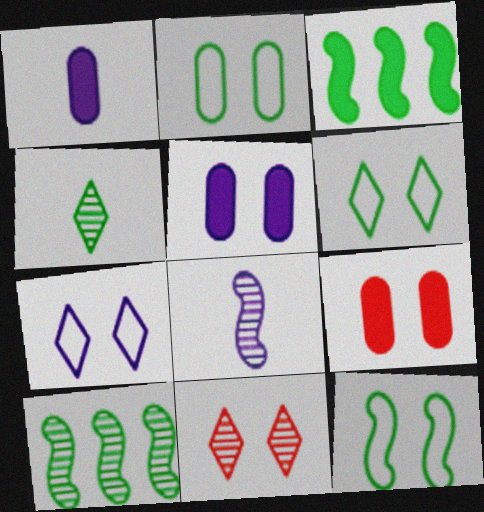[[2, 3, 4], 
[2, 6, 12], 
[5, 11, 12]]